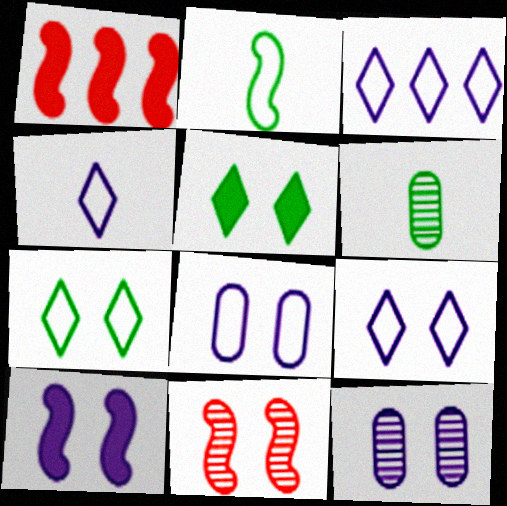[[1, 6, 9], 
[3, 4, 9], 
[5, 8, 11], 
[9, 10, 12]]